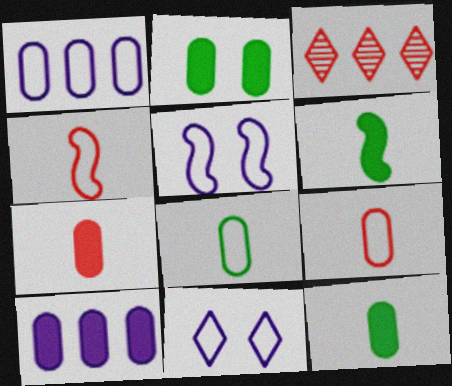[[2, 7, 10], 
[3, 5, 12]]